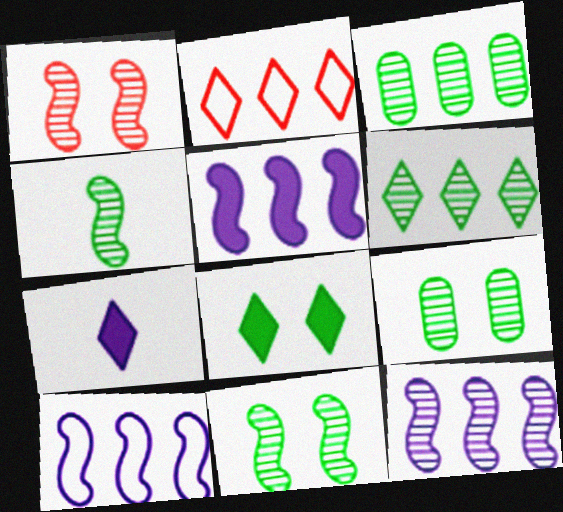[[1, 4, 12], 
[2, 3, 5], 
[4, 6, 9], 
[5, 10, 12]]